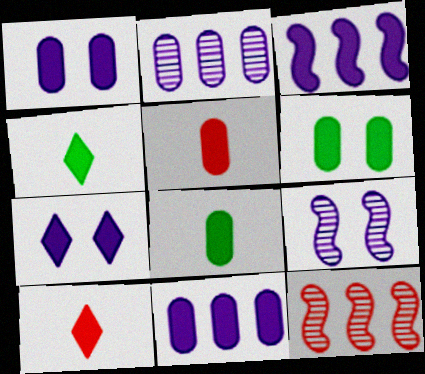[[3, 6, 10], 
[5, 6, 11]]